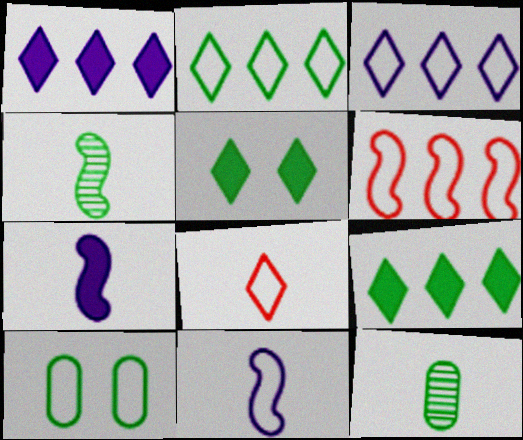[[4, 9, 10], 
[7, 8, 12]]